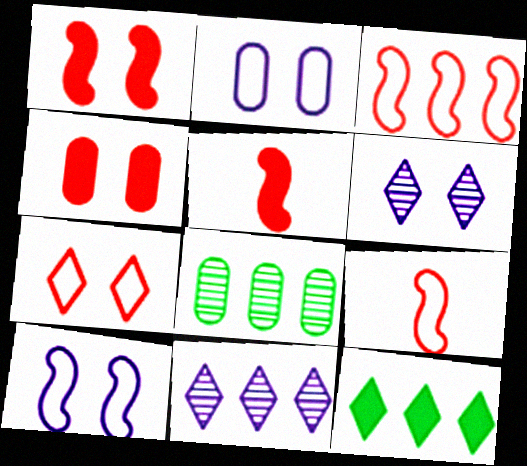[]